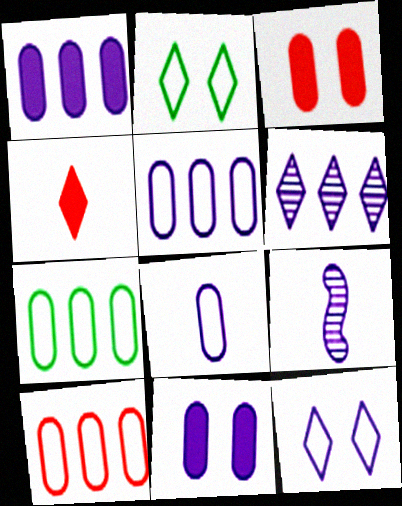[[1, 9, 12], 
[2, 4, 6], 
[5, 7, 10]]